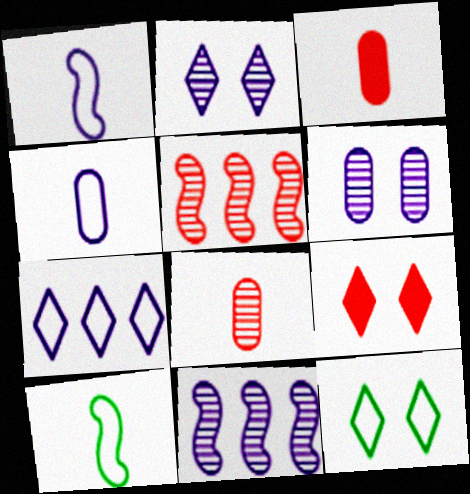[[2, 9, 12], 
[3, 11, 12]]